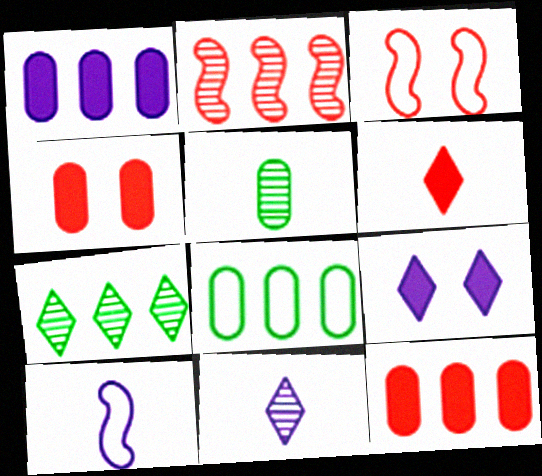[[4, 7, 10], 
[5, 6, 10]]